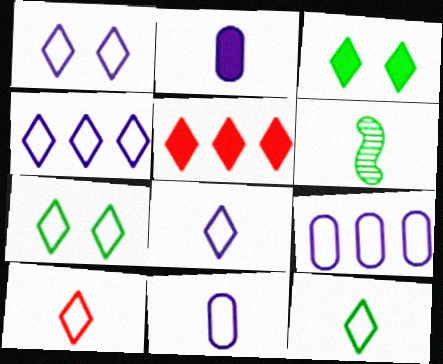[[1, 4, 8], 
[2, 6, 10], 
[4, 7, 10], 
[8, 10, 12]]